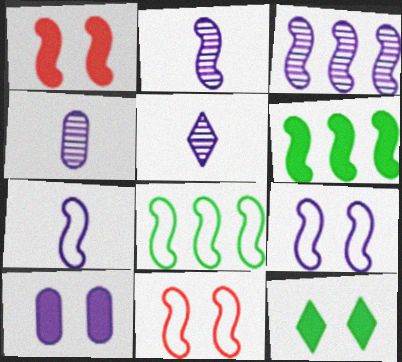[[1, 2, 8], 
[1, 10, 12], 
[2, 4, 5], 
[2, 6, 11], 
[7, 8, 11]]